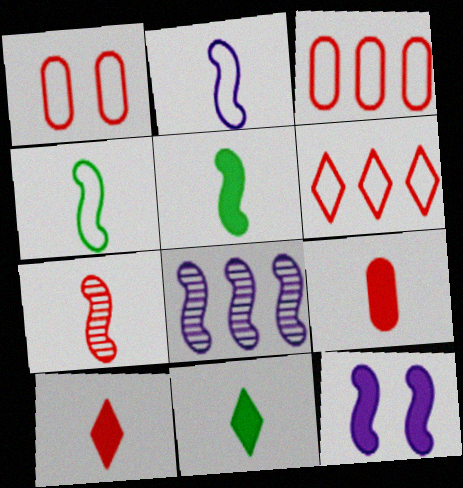[[1, 8, 11], 
[2, 5, 7], 
[2, 8, 12]]